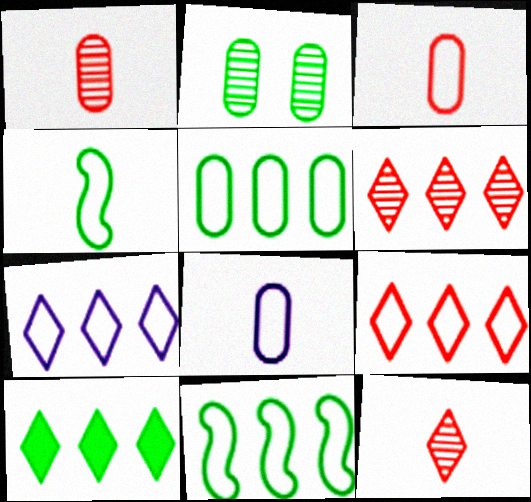[[2, 4, 10], 
[6, 7, 10]]